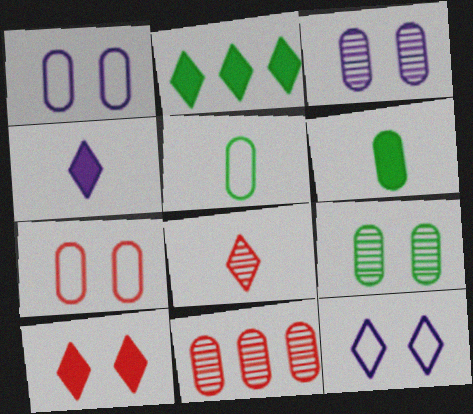[[1, 6, 11], 
[2, 4, 10], 
[2, 8, 12]]